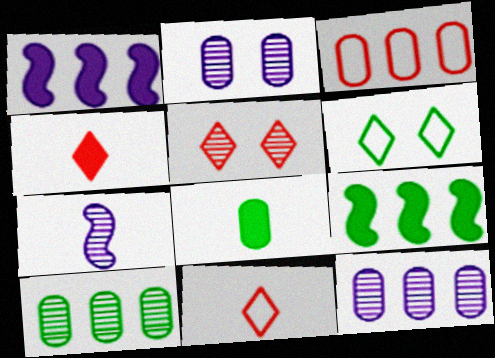[[2, 3, 8], 
[2, 9, 11], 
[5, 7, 10], 
[7, 8, 11]]